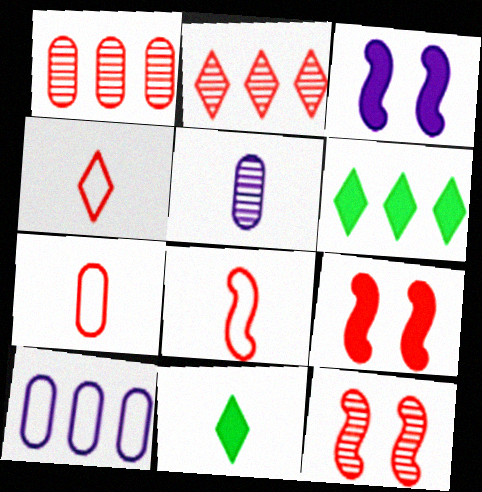[[1, 4, 9], 
[2, 7, 9], 
[4, 7, 8], 
[5, 8, 11], 
[10, 11, 12]]